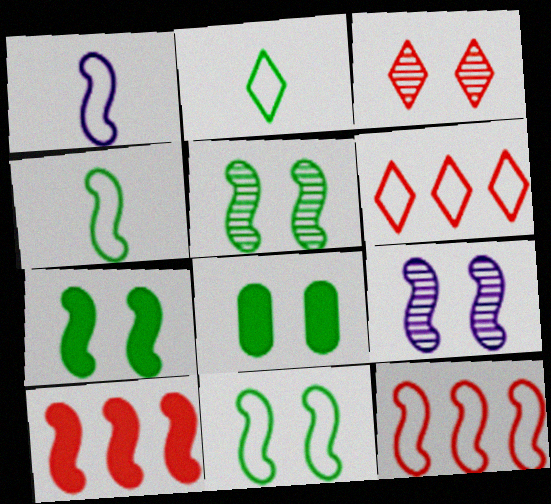[[1, 5, 10], 
[1, 11, 12], 
[4, 9, 10], 
[5, 7, 11]]